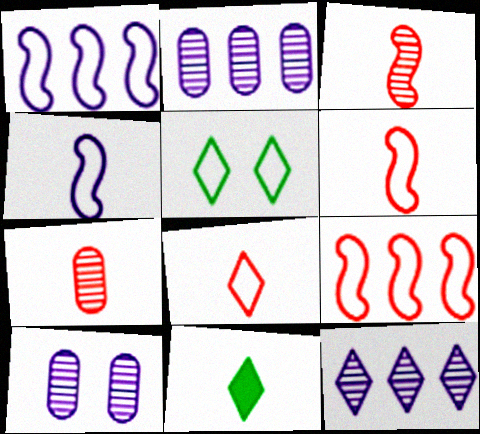[[4, 7, 11], 
[9, 10, 11]]